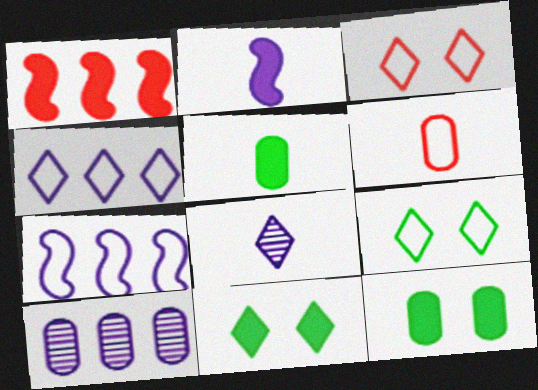[[6, 7, 9], 
[6, 10, 12]]